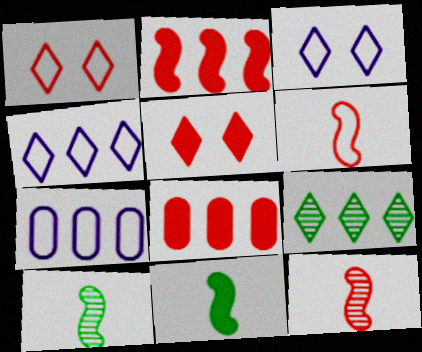[[1, 8, 12], 
[2, 7, 9], 
[3, 8, 10], 
[5, 7, 10]]